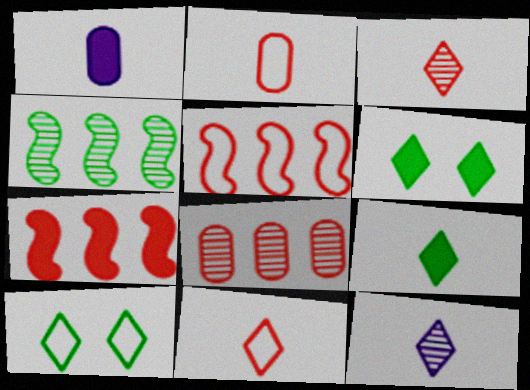[[1, 6, 7], 
[9, 11, 12]]